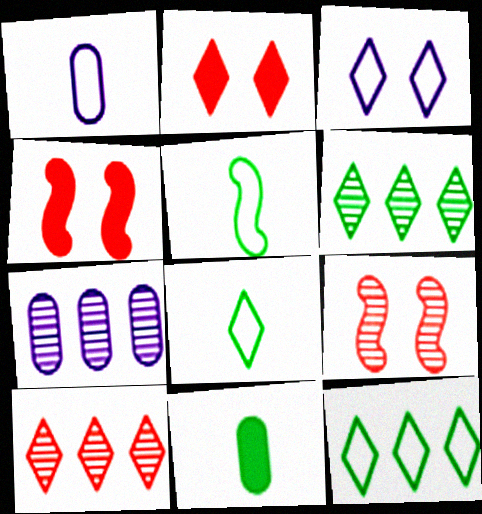[[1, 4, 6], 
[2, 5, 7], 
[4, 7, 8]]